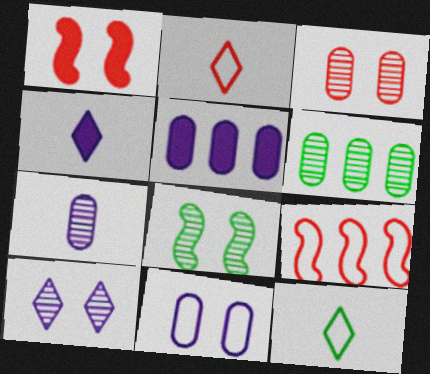[[2, 5, 8], 
[3, 6, 7], 
[3, 8, 10], 
[5, 7, 11], 
[9, 11, 12]]